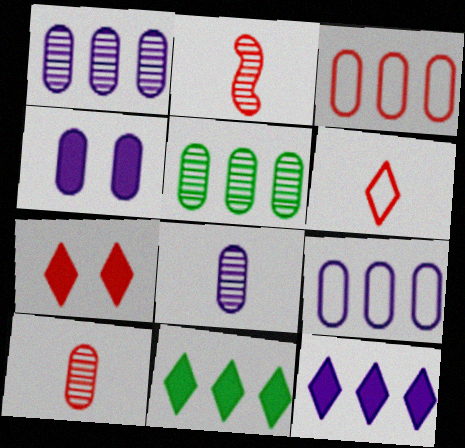[[2, 3, 7], 
[4, 8, 9]]